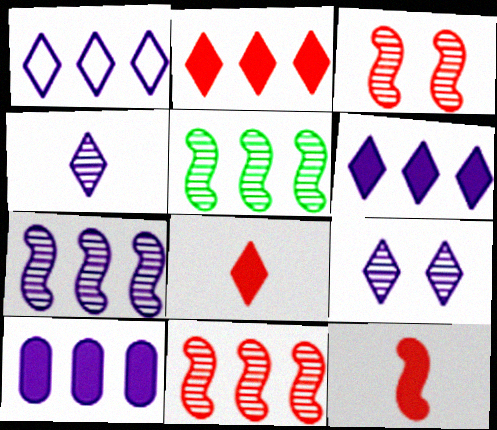[[1, 7, 10], 
[5, 7, 11]]